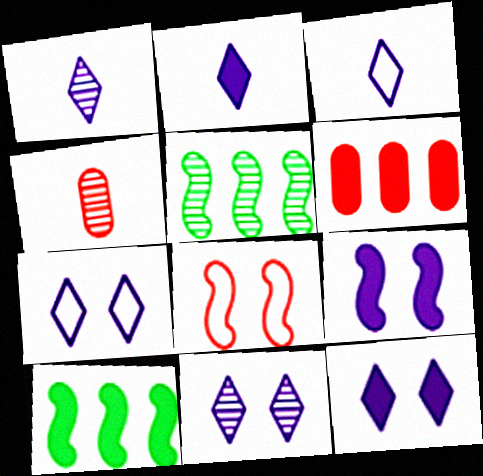[[1, 2, 3], 
[4, 5, 11], 
[4, 7, 10], 
[7, 11, 12]]